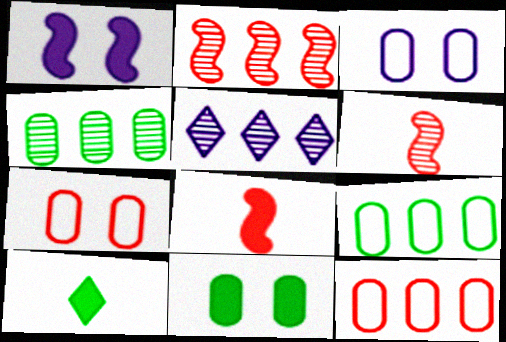[[2, 3, 10], 
[2, 4, 5]]